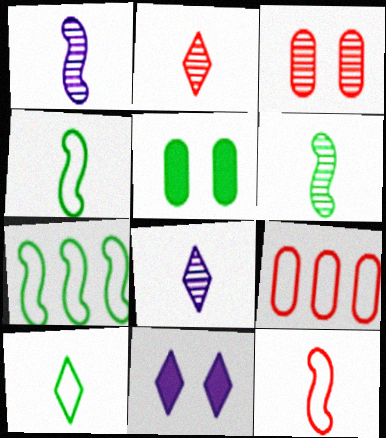[[6, 9, 11]]